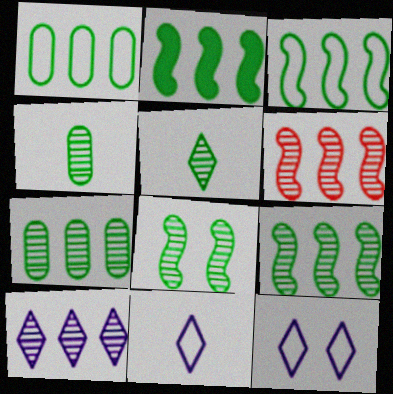[[2, 3, 9], 
[5, 7, 8], 
[6, 7, 10]]